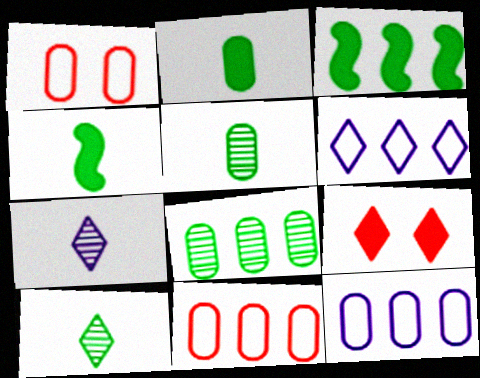[[1, 3, 7], 
[6, 9, 10]]